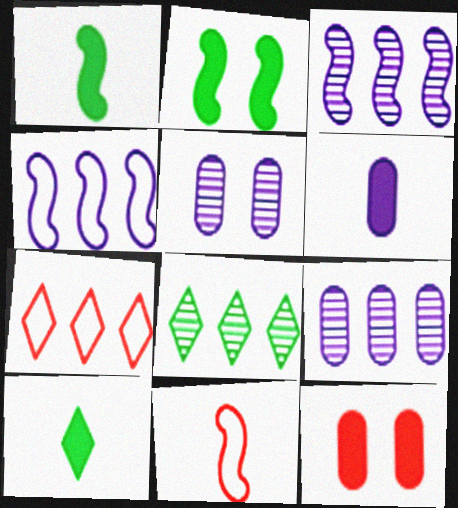[[1, 5, 7], 
[2, 3, 11]]